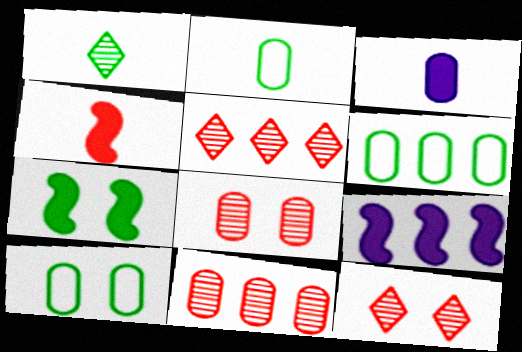[[1, 6, 7], 
[2, 6, 10], 
[2, 9, 12], 
[3, 6, 8], 
[3, 10, 11], 
[4, 7, 9], 
[5, 6, 9]]